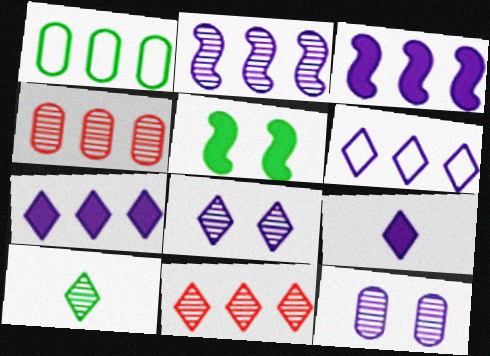[[1, 3, 11], 
[1, 5, 10], 
[6, 8, 9], 
[8, 10, 11]]